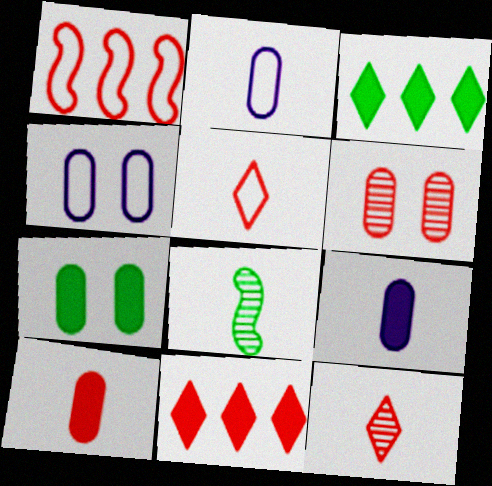[[4, 6, 7], 
[4, 8, 11], 
[5, 8, 9]]